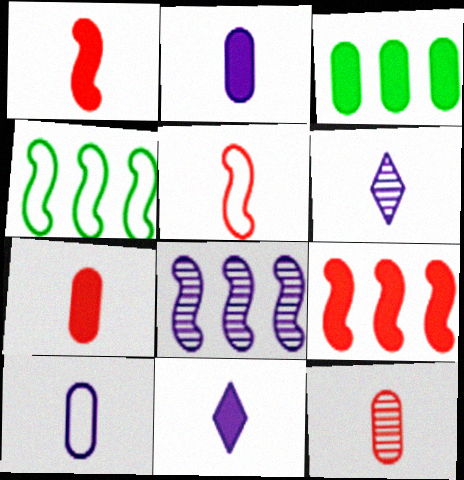[[4, 8, 9]]